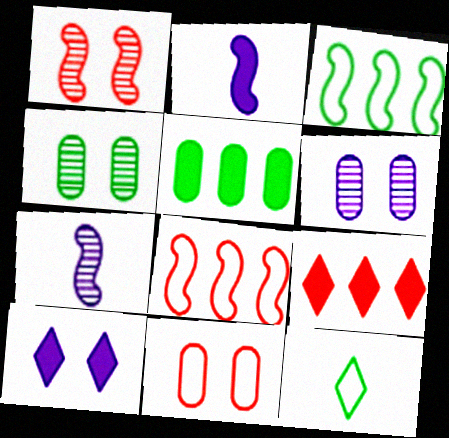[[1, 2, 3]]